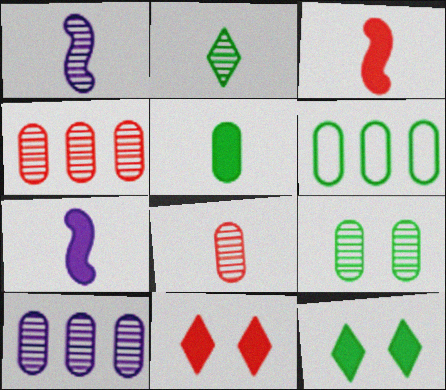[[1, 2, 8], 
[1, 6, 11], 
[5, 6, 9], 
[8, 9, 10]]